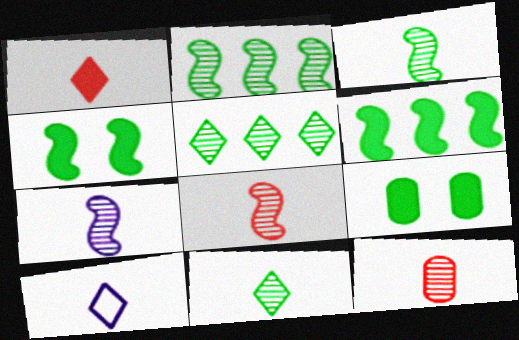[[1, 10, 11], 
[3, 7, 8], 
[7, 11, 12]]